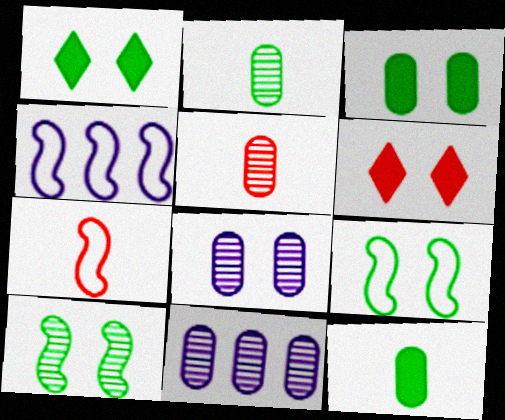[[1, 4, 5], 
[1, 7, 11], 
[2, 4, 6], 
[4, 7, 9], 
[6, 8, 9]]